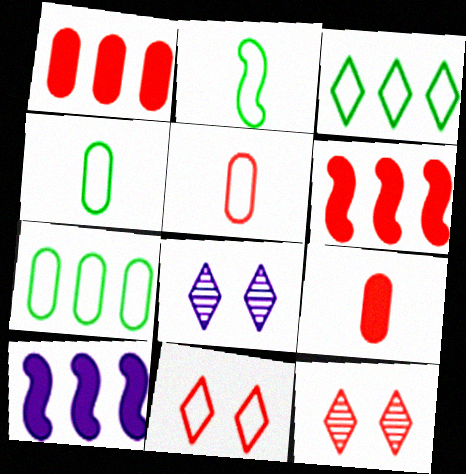[[1, 2, 8], 
[4, 6, 8], 
[4, 10, 12], 
[5, 6, 12]]